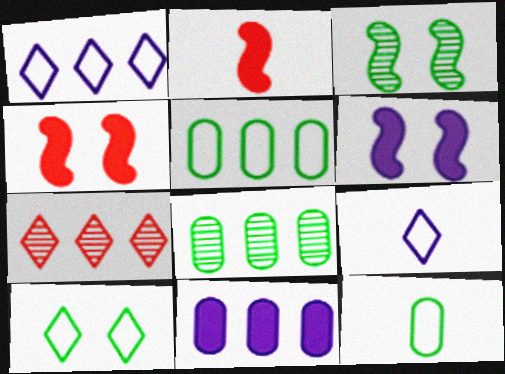[[4, 8, 9], 
[6, 7, 12]]